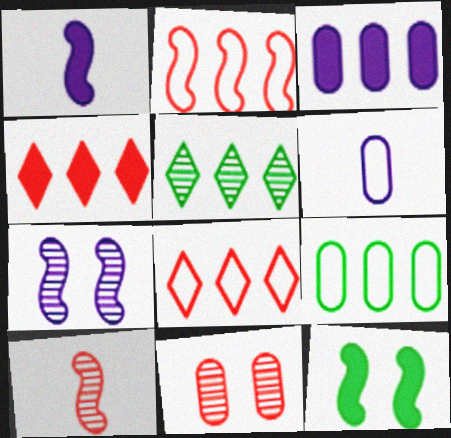[[2, 3, 5]]